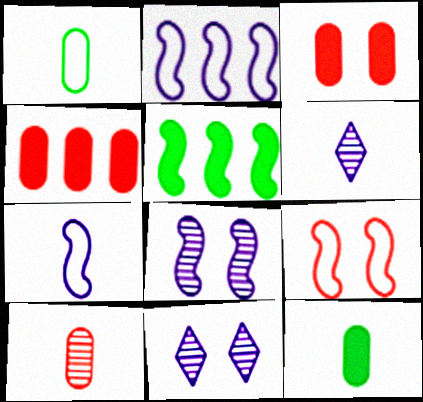[]